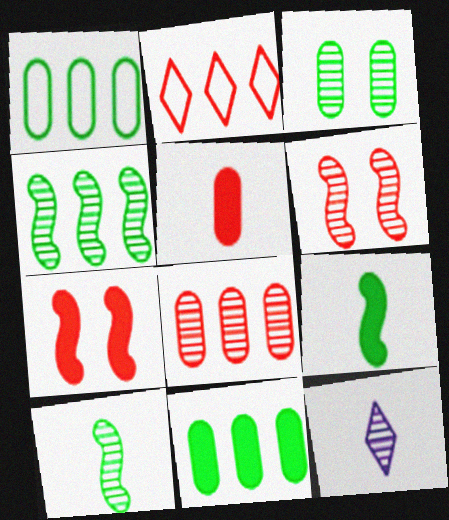[[1, 7, 12], 
[2, 5, 6]]